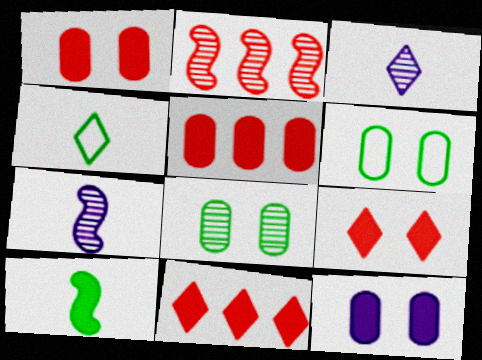[[2, 3, 8], 
[2, 4, 12], 
[6, 7, 11], 
[10, 11, 12]]